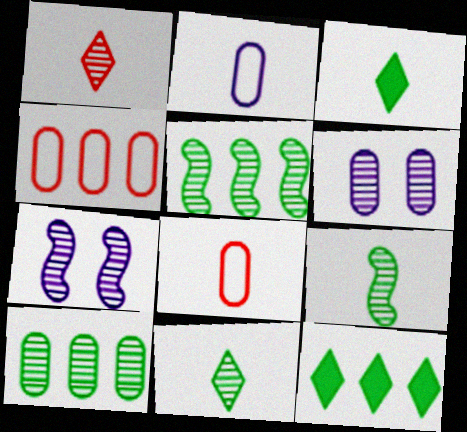[[1, 5, 6], 
[1, 7, 10], 
[3, 4, 7], 
[7, 8, 12]]